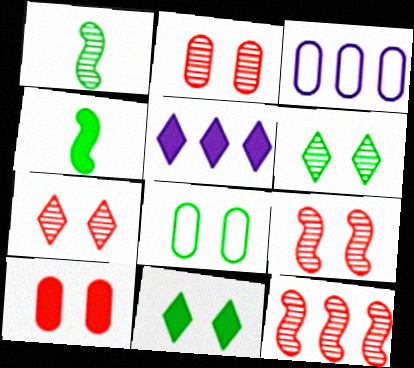[[2, 7, 9], 
[3, 4, 7], 
[4, 5, 10]]